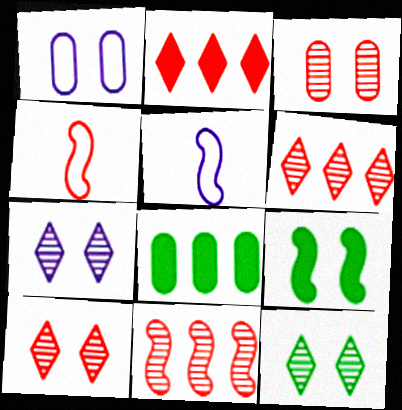[[1, 9, 10], 
[2, 3, 4], 
[4, 7, 8], 
[5, 8, 10], 
[5, 9, 11], 
[7, 10, 12]]